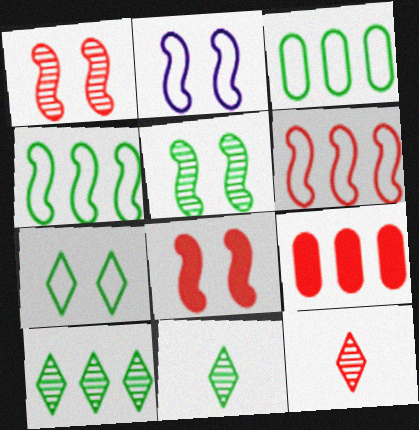[[2, 5, 8], 
[2, 9, 11]]